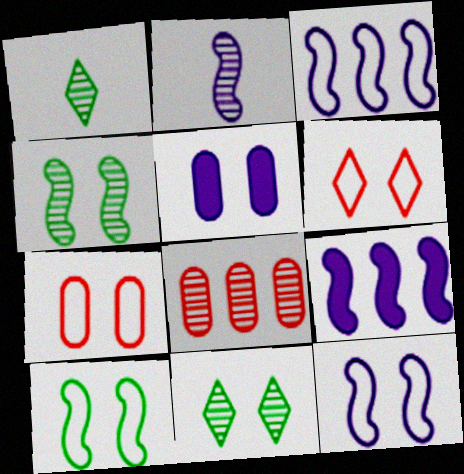[[1, 7, 9], 
[2, 8, 11], 
[2, 9, 12], 
[4, 5, 6]]